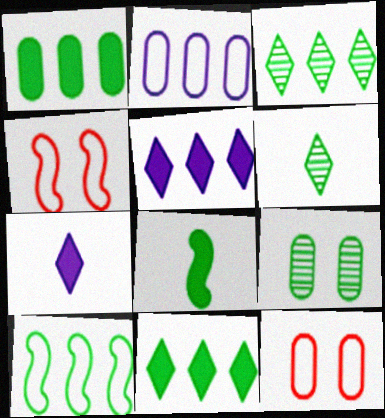[[1, 3, 10]]